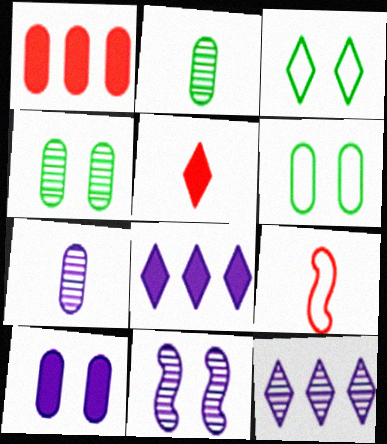[[1, 6, 7], 
[3, 5, 12], 
[4, 8, 9], 
[7, 11, 12]]